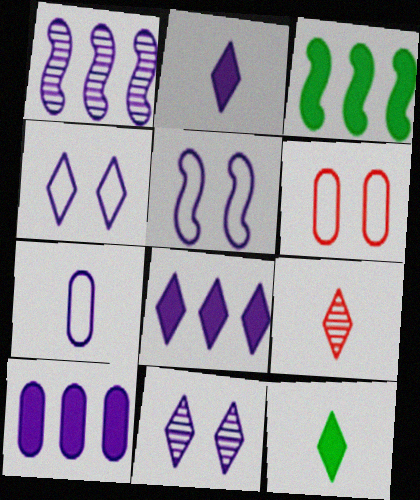[[1, 6, 12]]